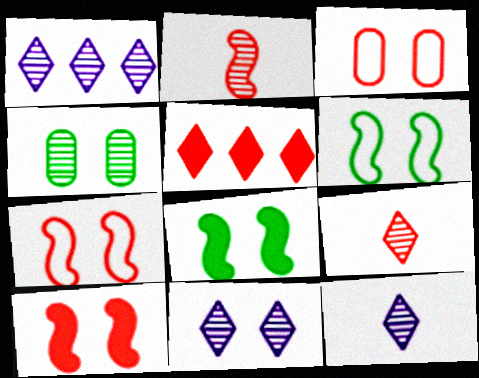[[1, 2, 4], 
[1, 11, 12], 
[2, 3, 5], 
[3, 8, 11]]